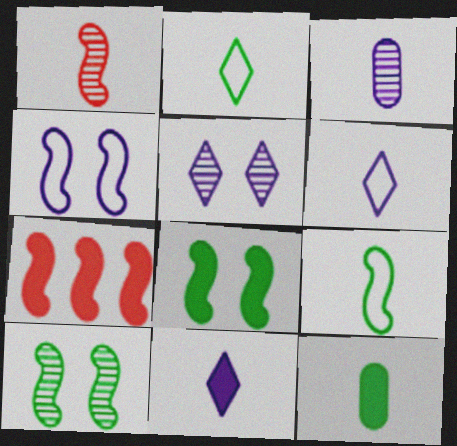[[1, 6, 12]]